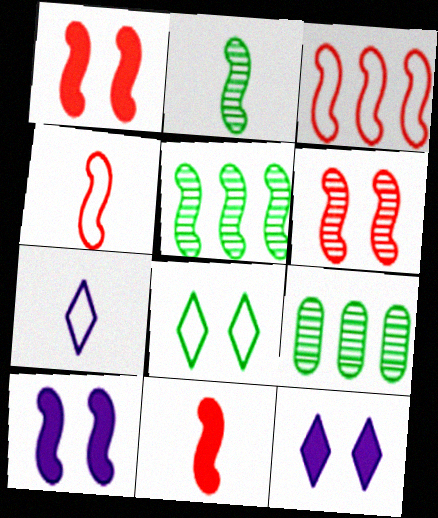[[1, 7, 9], 
[2, 3, 10], 
[3, 6, 11], 
[4, 5, 10], 
[4, 9, 12]]